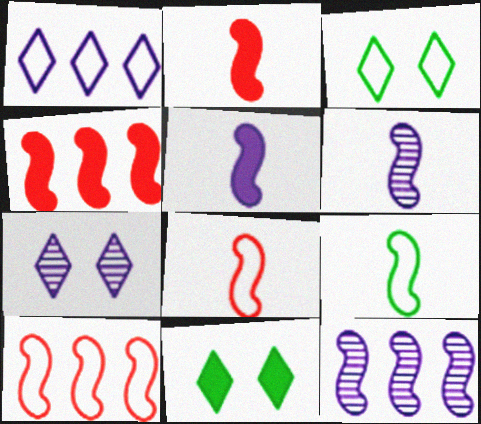[[2, 6, 9]]